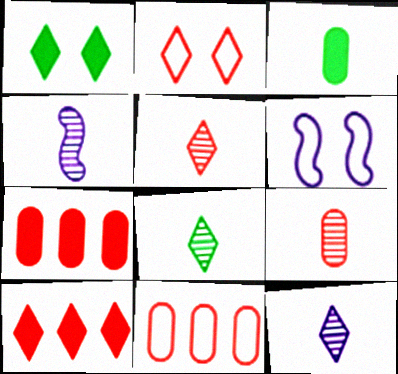[[1, 4, 11], 
[2, 5, 10], 
[4, 8, 9], 
[5, 8, 12], 
[6, 7, 8]]